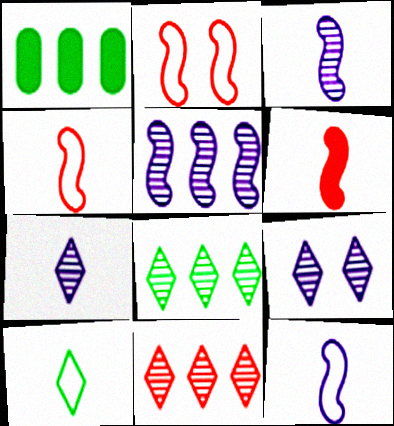[[1, 2, 7], 
[1, 4, 9]]